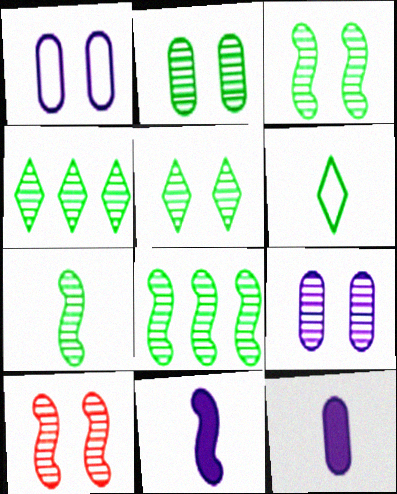[[2, 3, 5], 
[2, 4, 7], 
[3, 7, 8], 
[5, 9, 10]]